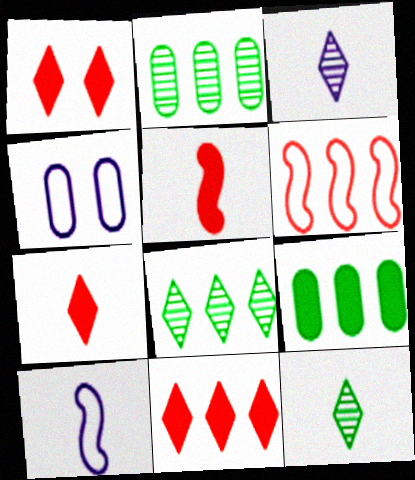[[1, 2, 10], 
[1, 7, 11], 
[4, 5, 8]]